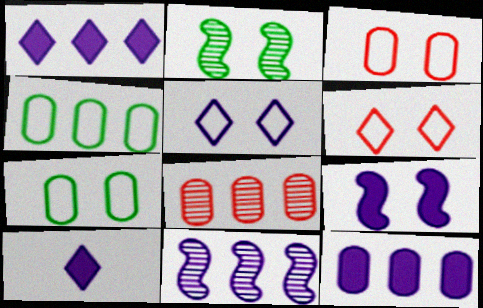[[4, 8, 12], 
[9, 10, 12]]